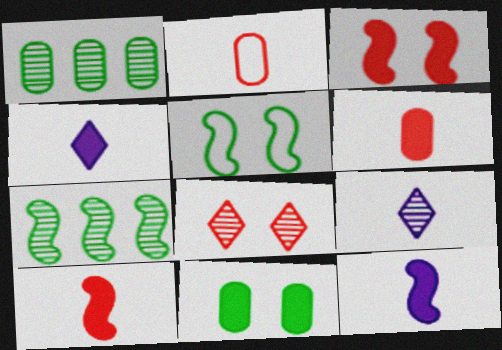[]